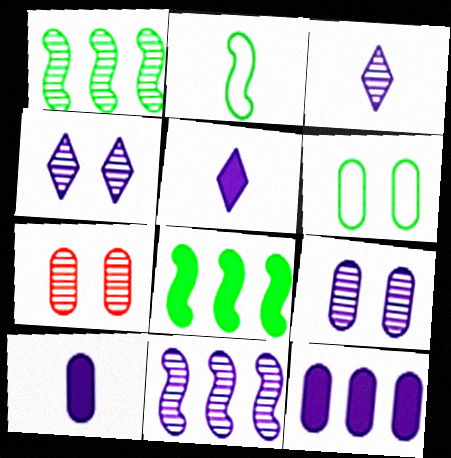[[1, 3, 7], 
[3, 9, 11]]